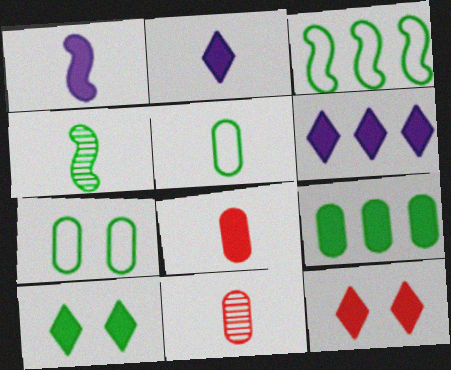[[1, 9, 12]]